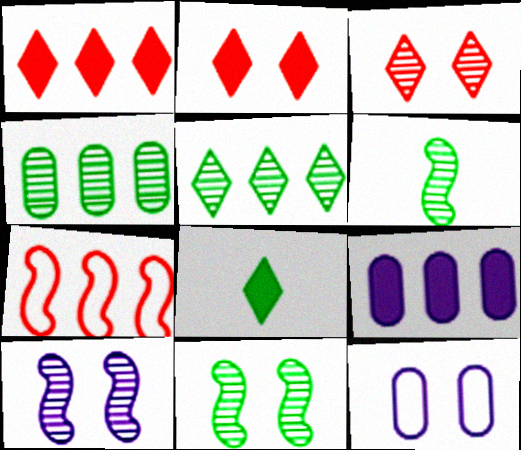[[1, 6, 12], 
[2, 11, 12], 
[5, 7, 9]]